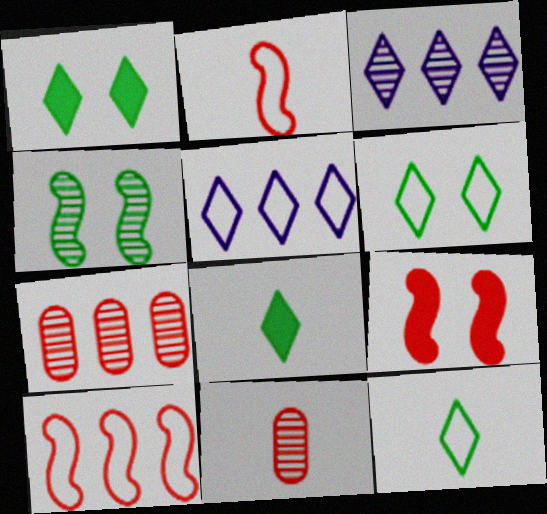[[3, 4, 11]]